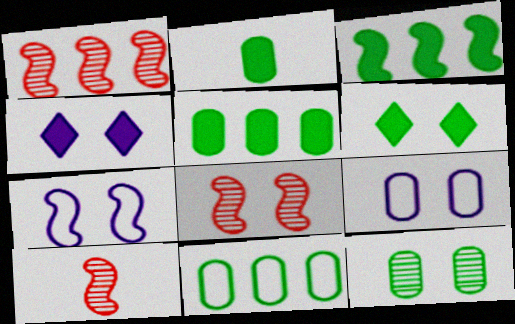[[1, 8, 10], 
[2, 3, 6], 
[2, 11, 12], 
[3, 7, 10], 
[4, 10, 11], 
[6, 8, 9]]